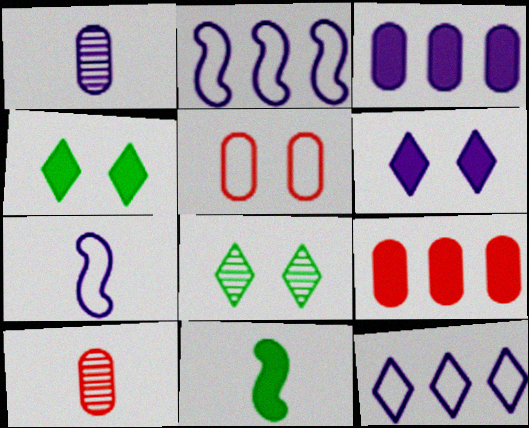[[1, 2, 6], 
[2, 4, 10], 
[5, 9, 10], 
[6, 9, 11], 
[7, 8, 9]]